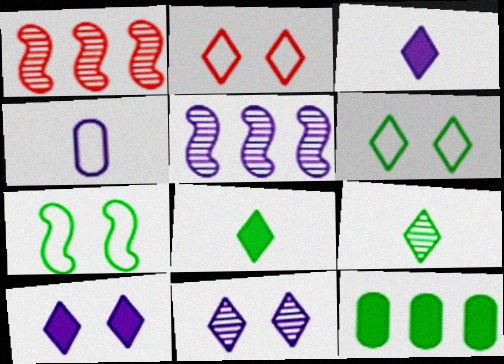[[4, 5, 10], 
[7, 9, 12]]